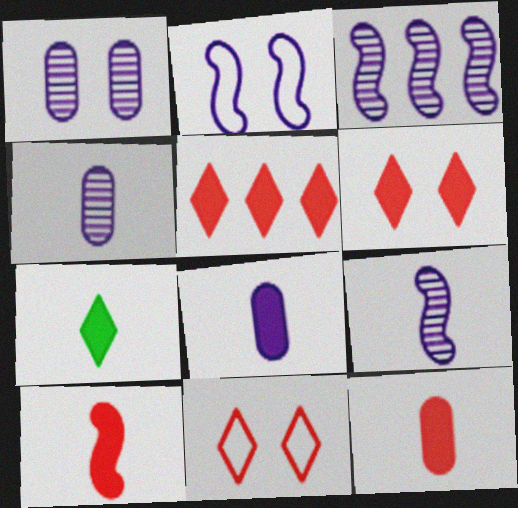[[7, 8, 10]]